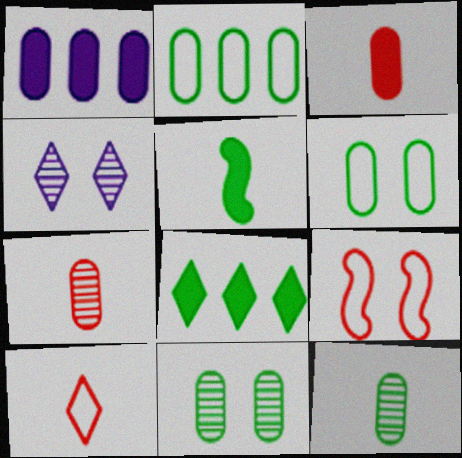[[1, 6, 7], 
[4, 8, 10]]